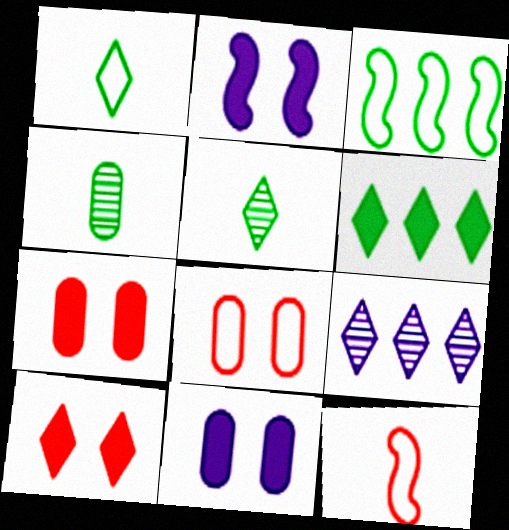[[1, 9, 10]]